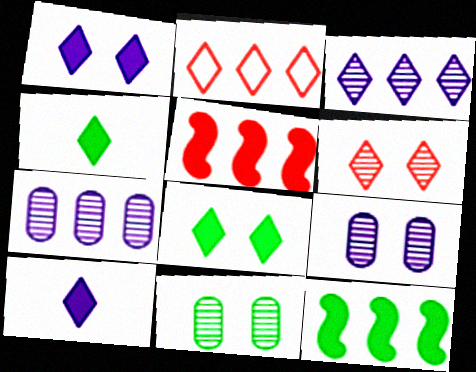[[2, 7, 12]]